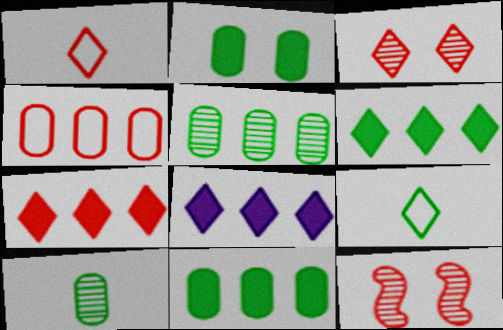[[1, 3, 7], 
[3, 8, 9], 
[6, 7, 8]]